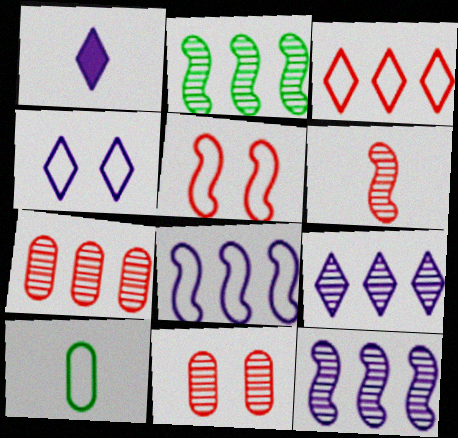[[1, 4, 9], 
[1, 6, 10], 
[2, 7, 9]]